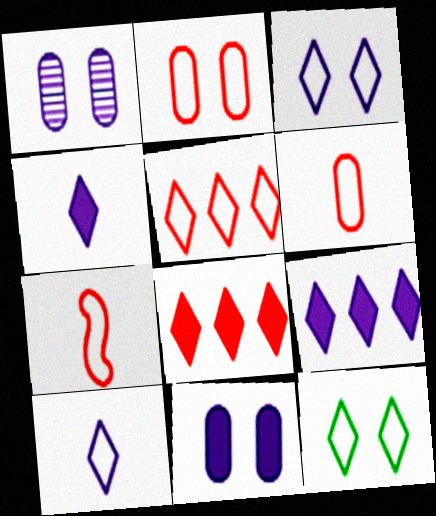[[2, 5, 7], 
[5, 10, 12]]